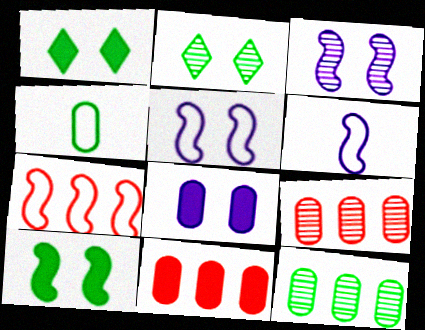[[1, 6, 9], 
[2, 6, 11], 
[4, 8, 9]]